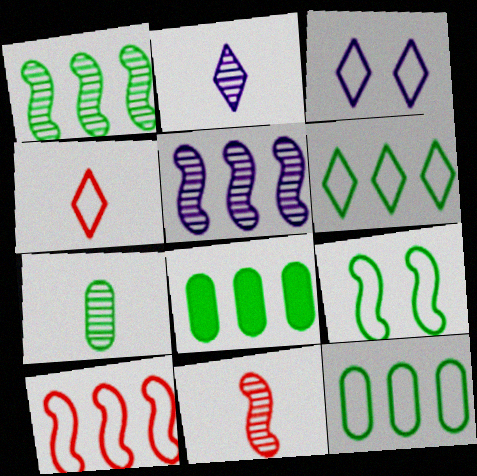[[1, 6, 8], 
[2, 7, 11], 
[3, 4, 6], 
[3, 8, 11]]